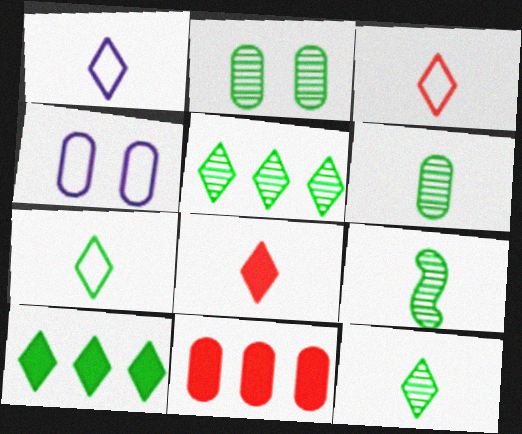[[1, 3, 7], 
[1, 8, 12], 
[2, 5, 9], 
[4, 6, 11], 
[6, 9, 12]]